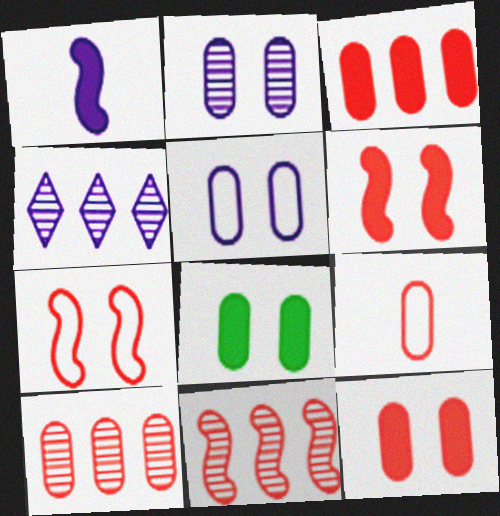[[1, 4, 5], 
[9, 10, 12]]